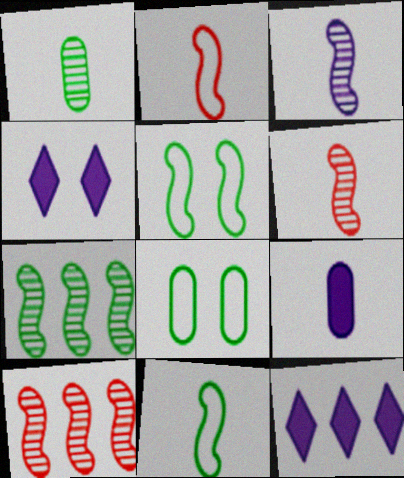[[6, 8, 12]]